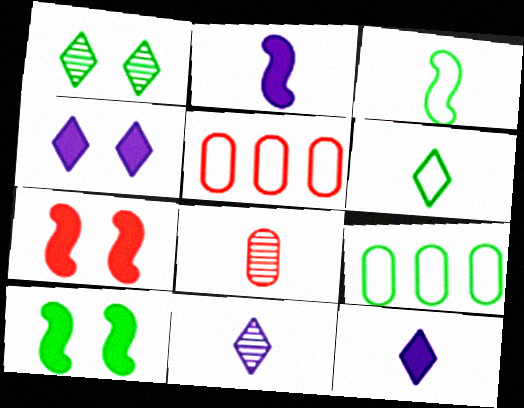[[1, 2, 5], 
[2, 6, 8], 
[3, 8, 12], 
[5, 10, 11], 
[7, 9, 11]]